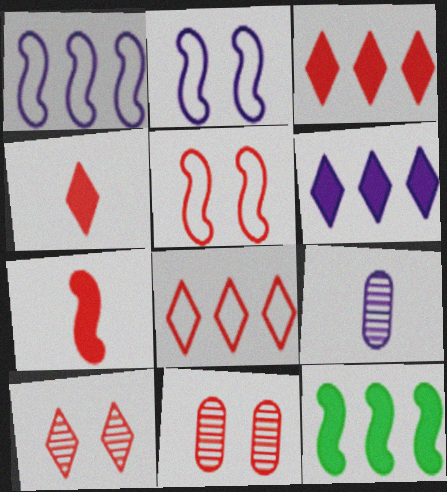[[2, 6, 9], 
[4, 8, 10], 
[7, 8, 11]]